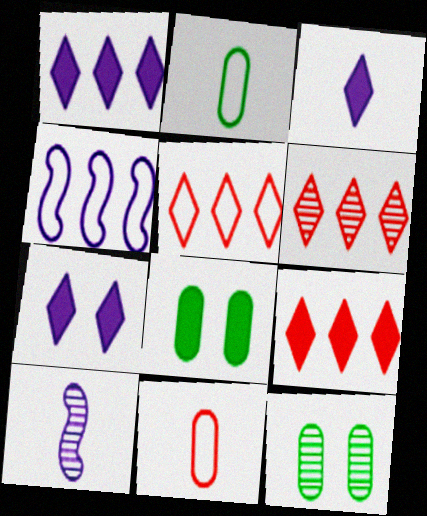[[1, 3, 7], 
[5, 6, 9], 
[5, 8, 10], 
[6, 10, 12]]